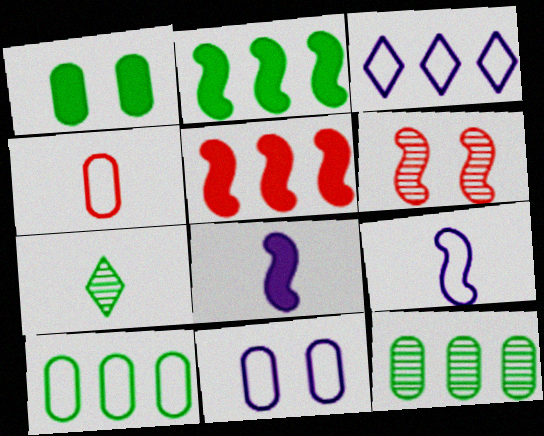[[2, 6, 9], 
[3, 5, 12], 
[3, 9, 11], 
[4, 7, 8], 
[4, 10, 11], 
[5, 7, 11]]